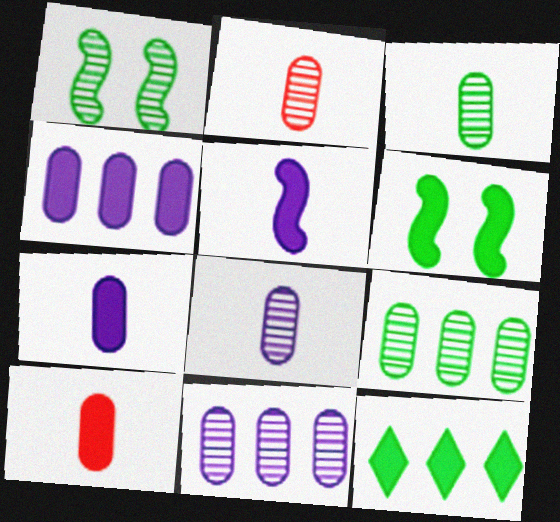[[2, 3, 8]]